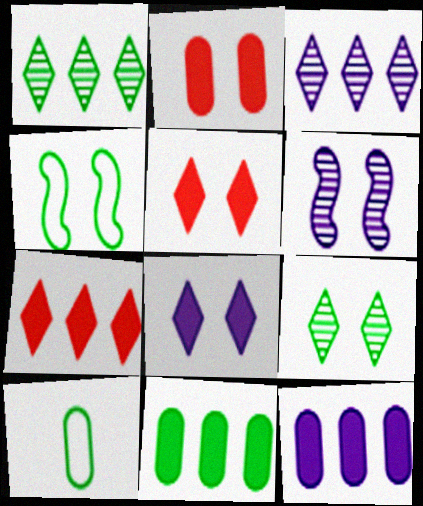[[6, 7, 10]]